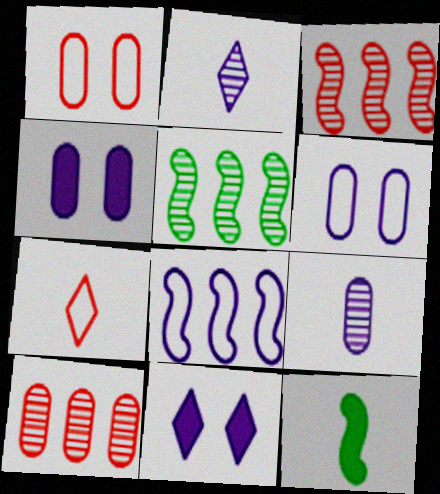[[2, 4, 8], 
[4, 5, 7], 
[7, 9, 12], 
[8, 9, 11]]